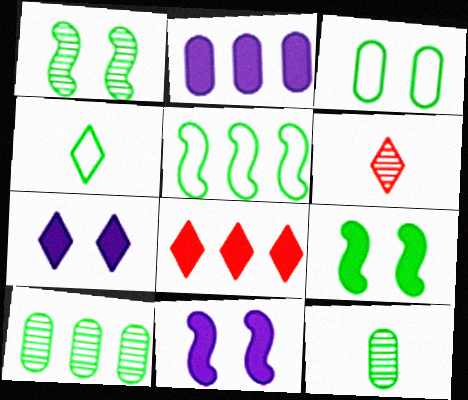[[3, 4, 5], 
[4, 9, 10]]